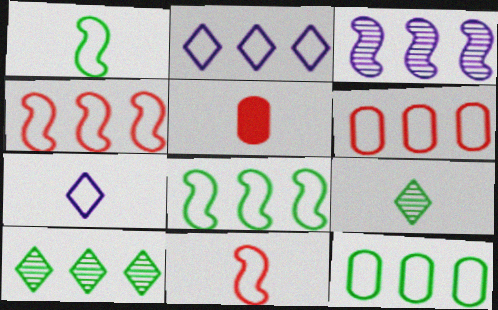[[2, 4, 12], 
[2, 6, 8]]